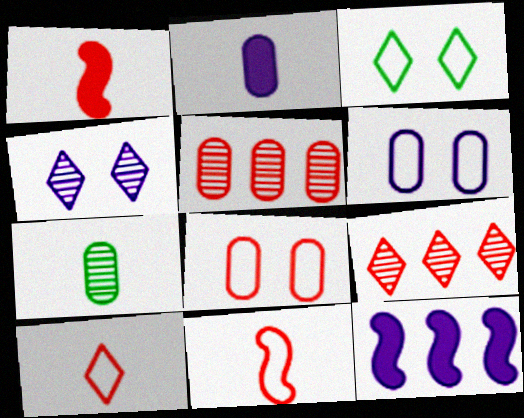[[1, 8, 9]]